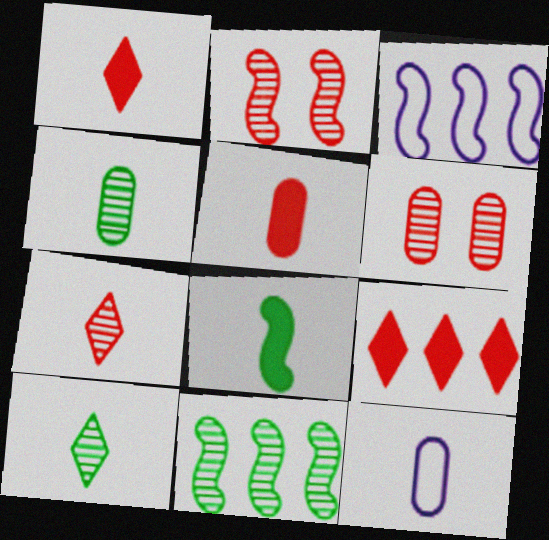[[2, 3, 8], 
[4, 5, 12], 
[7, 8, 12]]